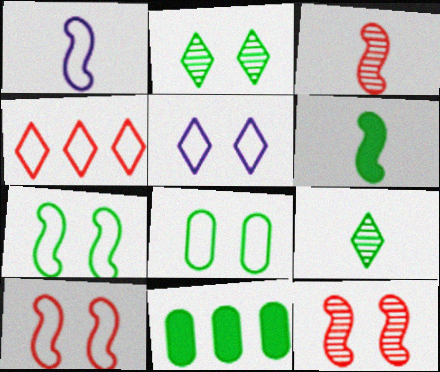[[1, 3, 6], 
[1, 4, 8], 
[3, 5, 11], 
[5, 8, 10], 
[7, 9, 11]]